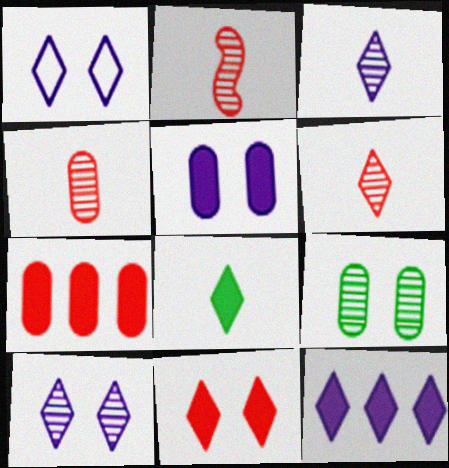[[1, 3, 12], 
[2, 4, 6], 
[8, 11, 12]]